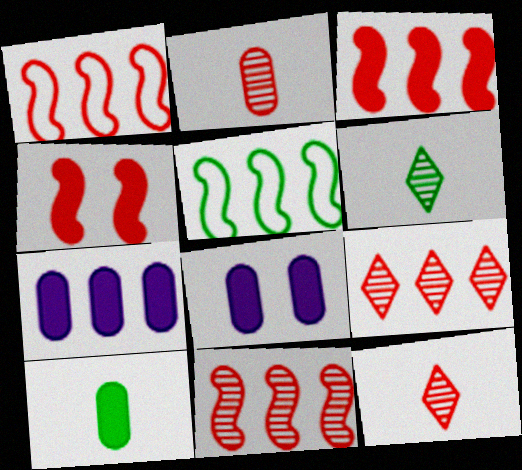[[1, 3, 11], 
[1, 6, 8], 
[5, 7, 9], 
[5, 8, 12]]